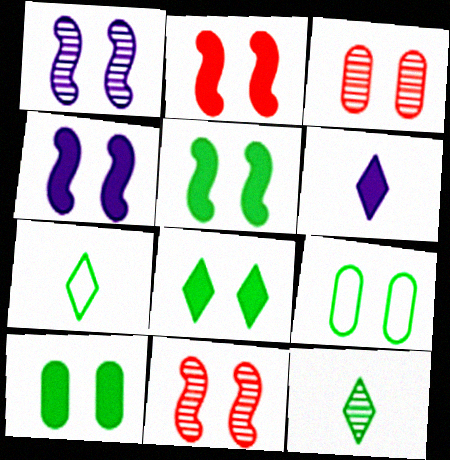[[2, 4, 5], 
[5, 8, 10]]